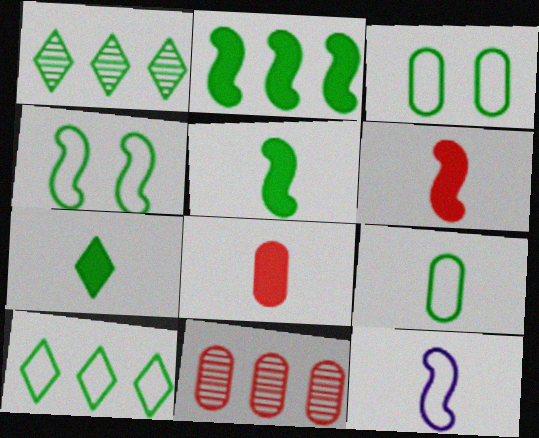[[1, 3, 5], 
[4, 9, 10]]